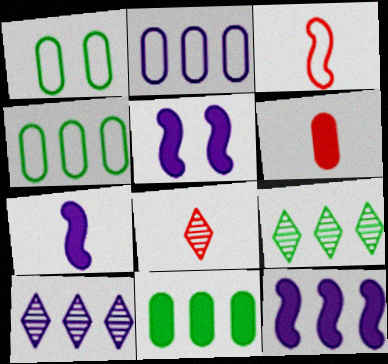[[1, 8, 12], 
[2, 10, 12], 
[3, 6, 8], 
[4, 5, 8], 
[5, 7, 12]]